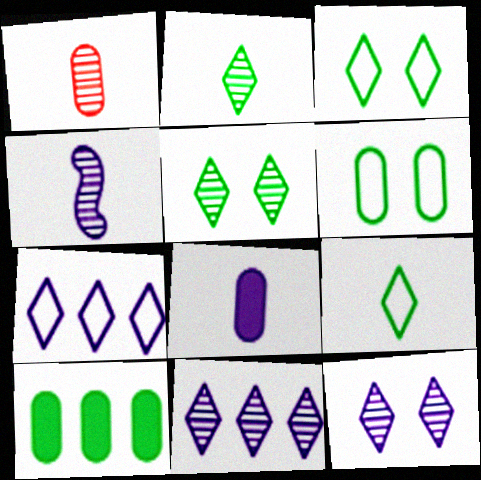[[1, 2, 4]]